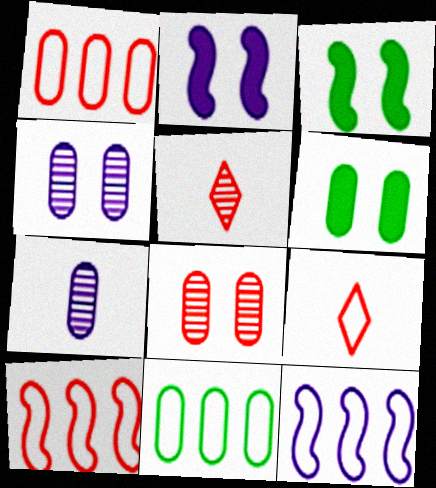[[1, 6, 7], 
[2, 5, 11], 
[5, 6, 12]]